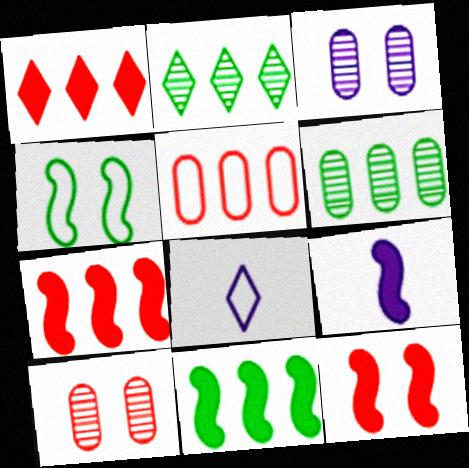[[4, 5, 8], 
[6, 8, 12], 
[8, 10, 11], 
[9, 11, 12]]